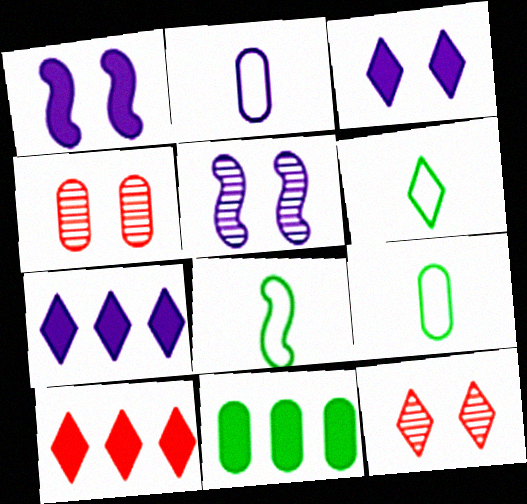[[2, 4, 11], 
[2, 5, 7], 
[4, 7, 8], 
[5, 9, 10], 
[6, 7, 12], 
[6, 8, 9]]